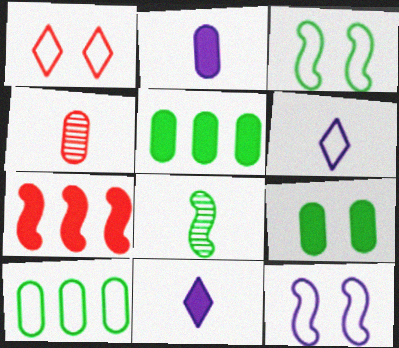[[1, 4, 7], 
[7, 8, 12], 
[7, 9, 11]]